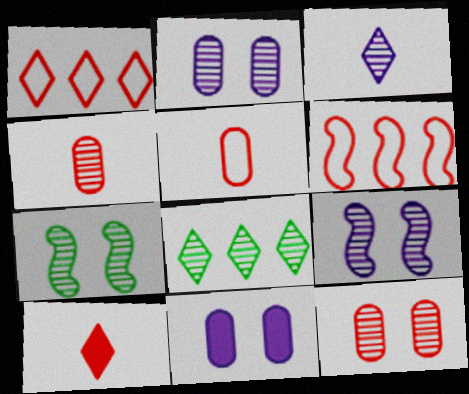[[4, 8, 9], 
[6, 10, 12]]